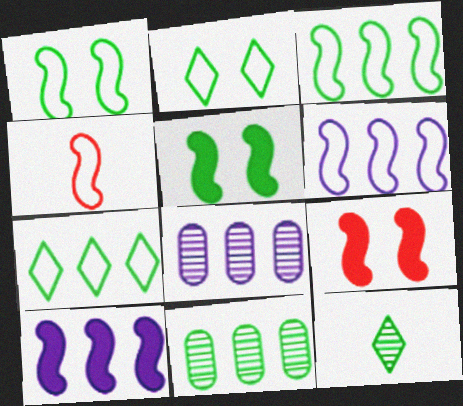[[1, 4, 6]]